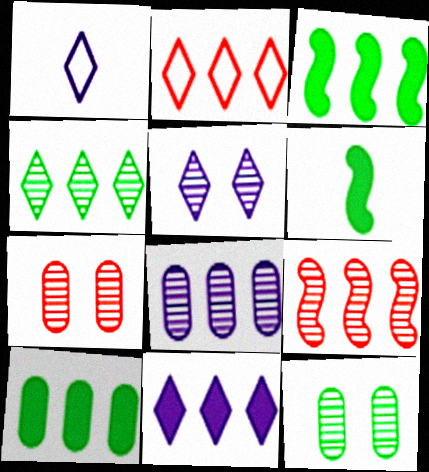[[1, 3, 7], 
[1, 5, 11], 
[2, 3, 8], 
[2, 4, 11], 
[4, 8, 9]]